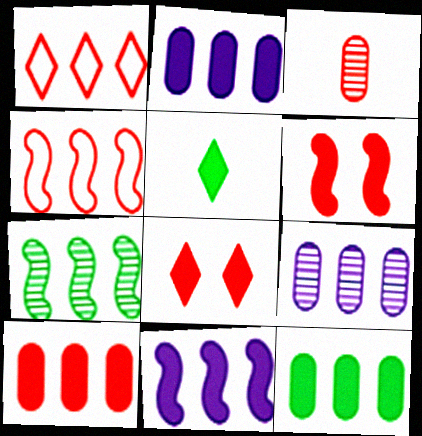[[1, 2, 7], 
[1, 3, 6], 
[2, 5, 6], 
[2, 10, 12], 
[3, 4, 8], 
[4, 7, 11]]